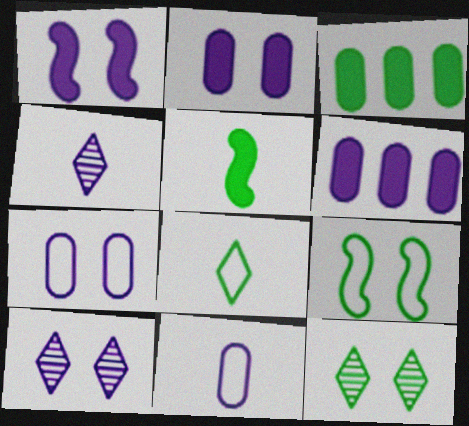[[1, 7, 10]]